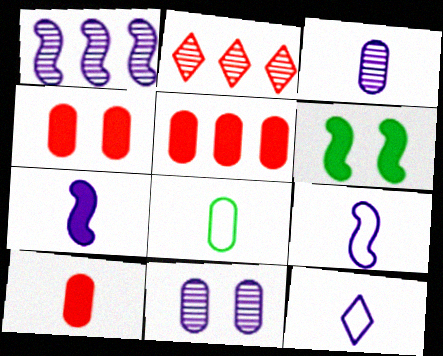[[3, 7, 12], 
[3, 8, 10], 
[4, 5, 10], 
[5, 8, 11]]